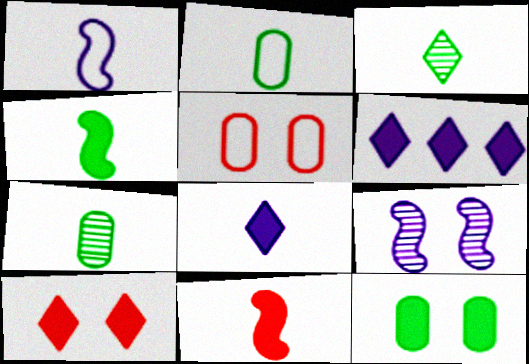[[2, 3, 4], 
[6, 11, 12]]